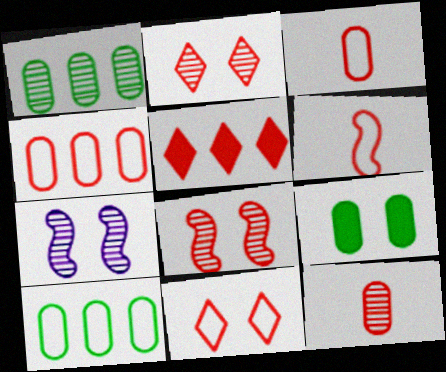[[3, 5, 8], 
[4, 6, 11], 
[7, 9, 11]]